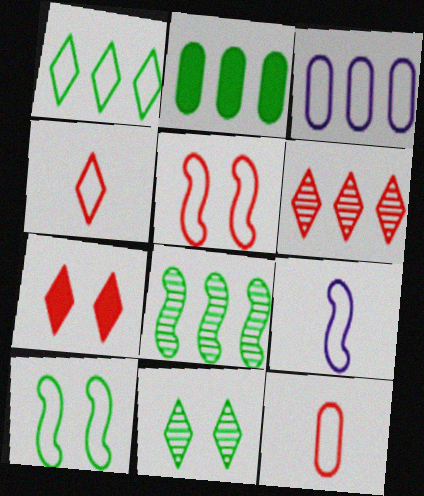[[1, 2, 8], 
[3, 4, 10], 
[4, 6, 7]]